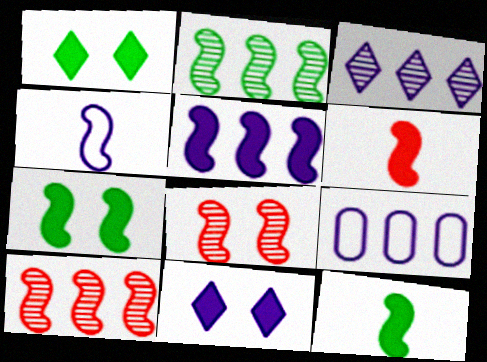[[3, 5, 9], 
[4, 7, 10], 
[5, 6, 7]]